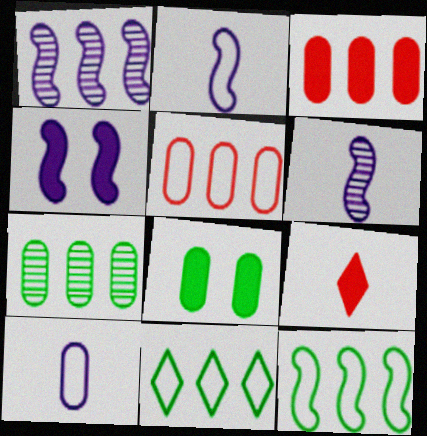[[1, 2, 4], 
[1, 3, 11]]